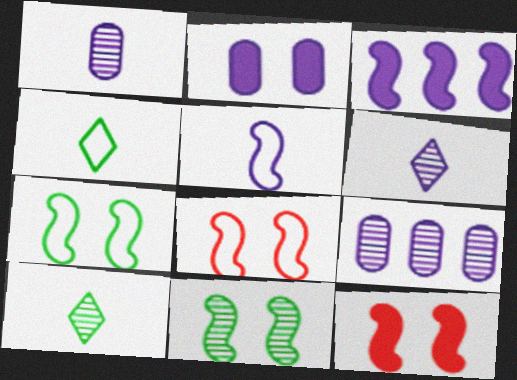[[4, 9, 12]]